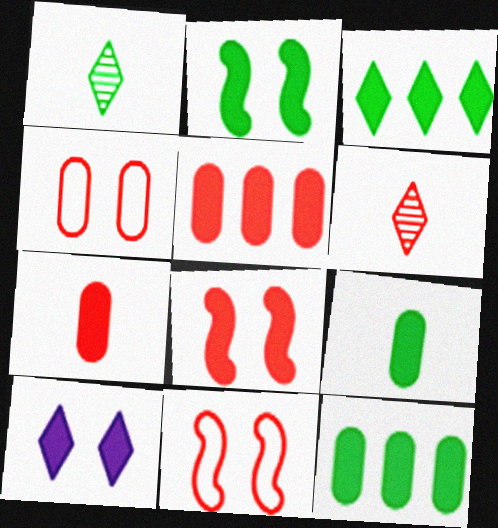[[2, 3, 9], 
[5, 6, 11]]